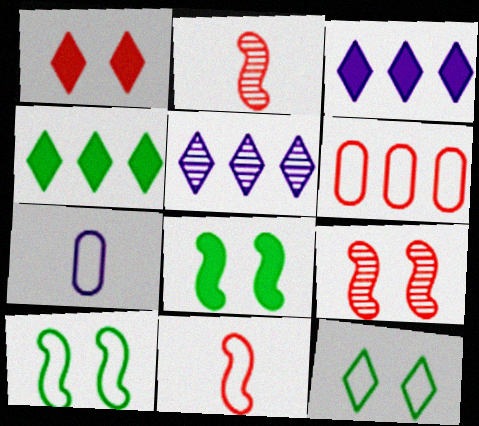[[1, 2, 6], 
[4, 7, 9]]